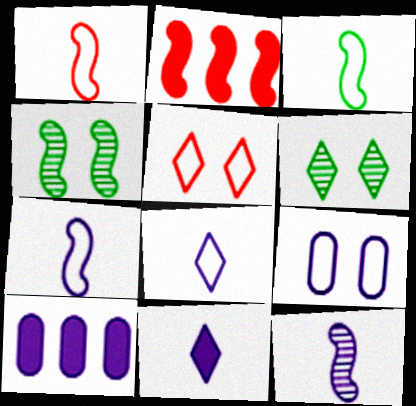[[1, 3, 7], 
[1, 6, 10], 
[2, 4, 7]]